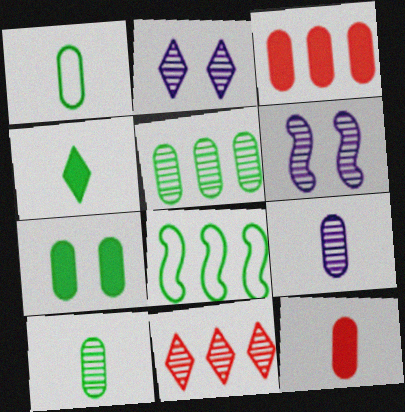[[1, 5, 7], 
[1, 9, 12], 
[2, 8, 12], 
[6, 10, 11]]